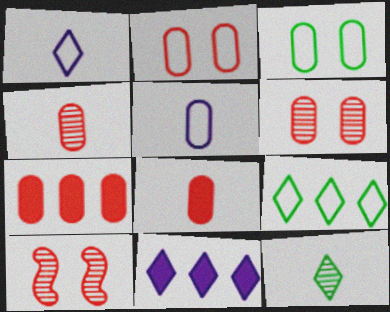[[2, 4, 7]]